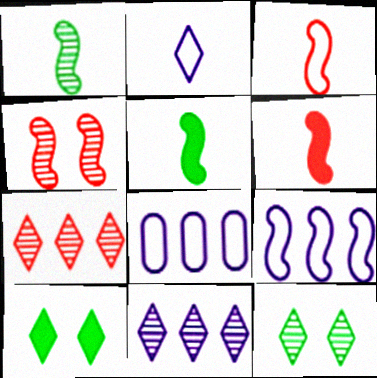[[2, 7, 10], 
[4, 5, 9], 
[6, 8, 12]]